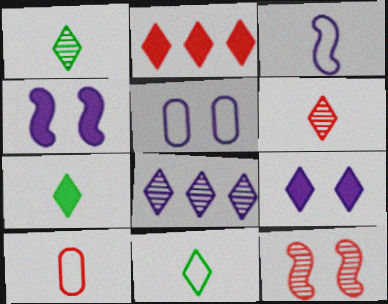[[1, 7, 11], 
[2, 7, 9], 
[2, 10, 12], 
[3, 10, 11]]